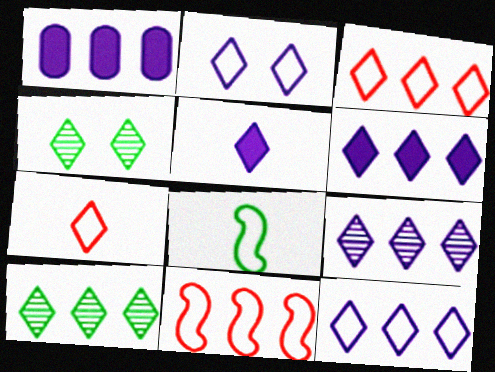[[1, 10, 11], 
[2, 5, 9], 
[3, 4, 5], 
[3, 6, 10], 
[4, 6, 7], 
[6, 9, 12]]